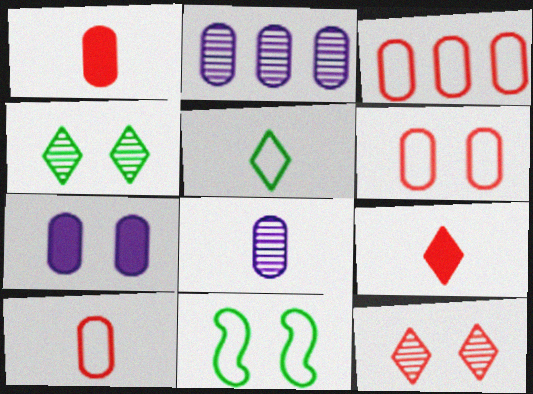[[2, 9, 11], 
[3, 6, 10], 
[7, 11, 12]]